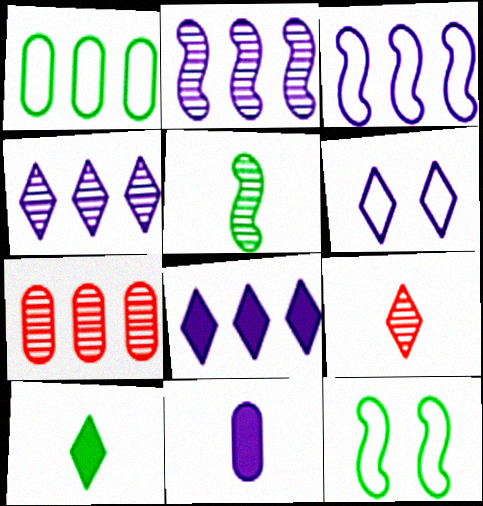[[2, 6, 11]]